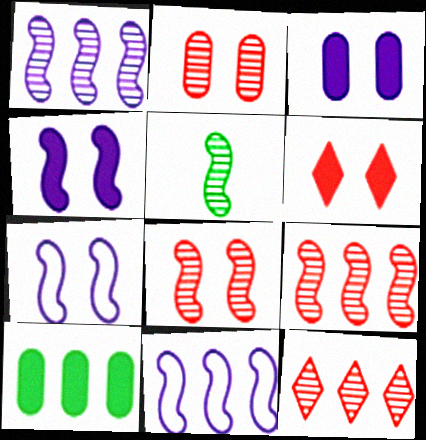[[1, 5, 8], 
[10, 11, 12]]